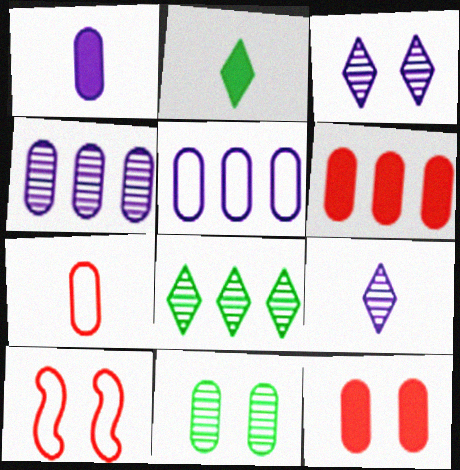[[1, 8, 10], 
[2, 4, 10]]